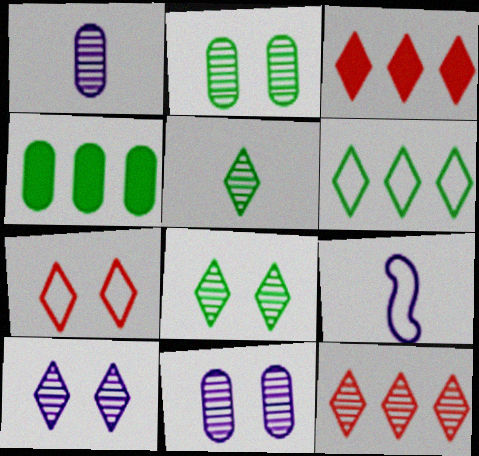[[2, 3, 9], 
[5, 10, 12]]